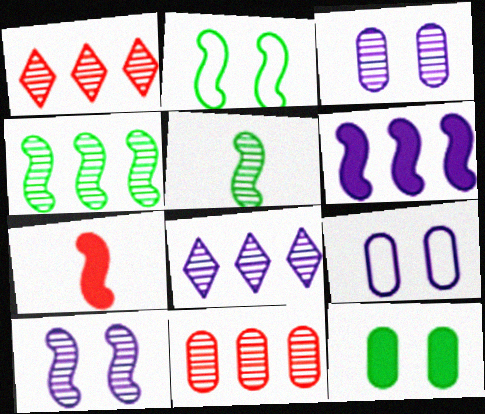[[1, 3, 5], 
[4, 8, 11]]